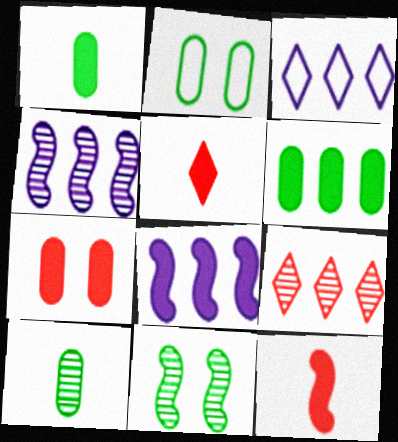[[2, 4, 5], 
[2, 6, 10]]